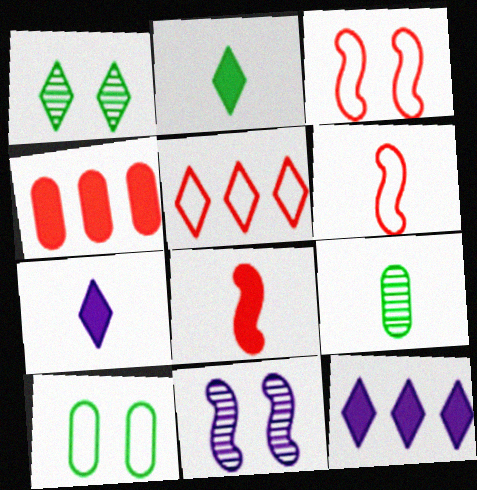[[1, 5, 7], 
[3, 9, 12], 
[6, 7, 9]]